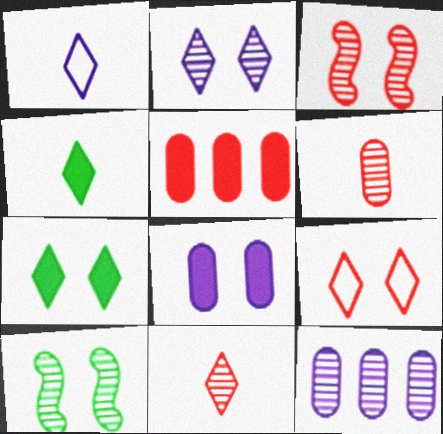[[1, 4, 11], 
[1, 5, 10], 
[2, 7, 9], 
[8, 9, 10], 
[10, 11, 12]]